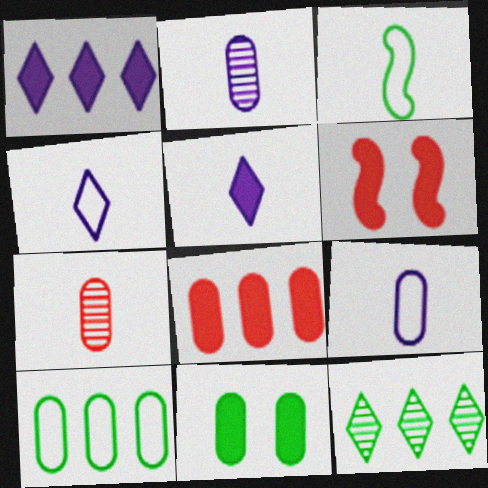[[3, 5, 7], 
[3, 11, 12], 
[6, 9, 12]]